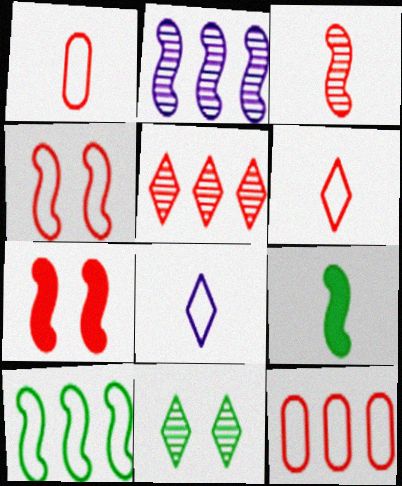[[1, 5, 7], 
[2, 4, 9], 
[4, 6, 12]]